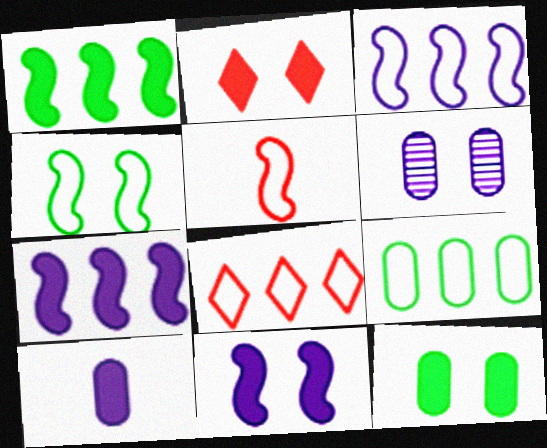[[1, 2, 10], 
[2, 4, 6], 
[2, 11, 12], 
[3, 4, 5], 
[3, 8, 9]]